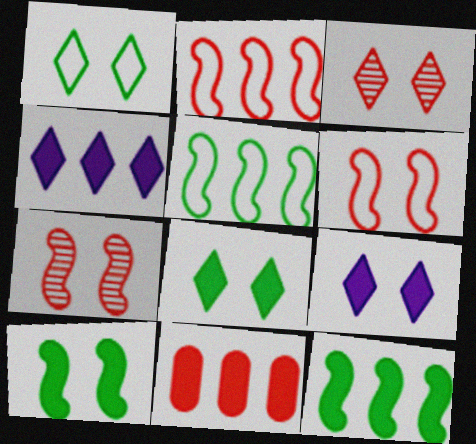[[1, 3, 9], 
[4, 11, 12]]